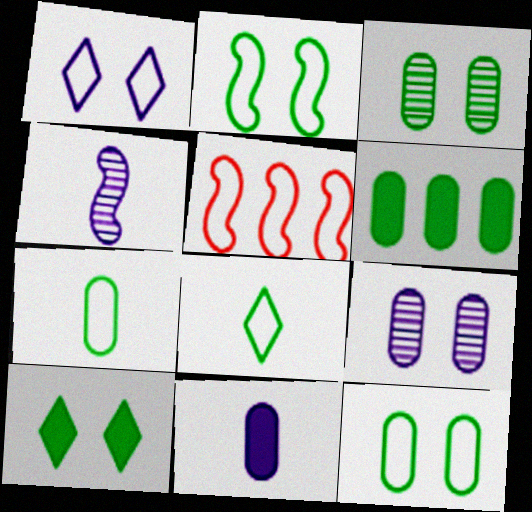[[1, 5, 7], 
[2, 3, 10], 
[3, 6, 7]]